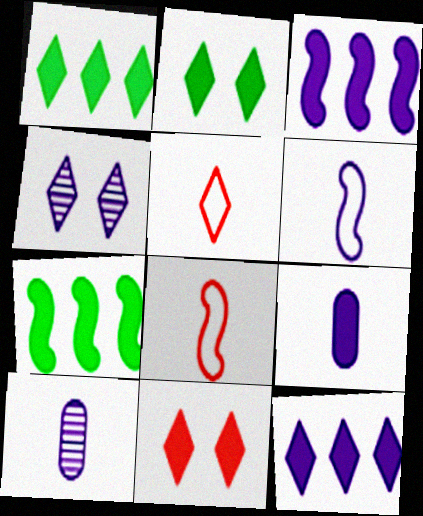[[1, 4, 5], 
[7, 9, 11]]